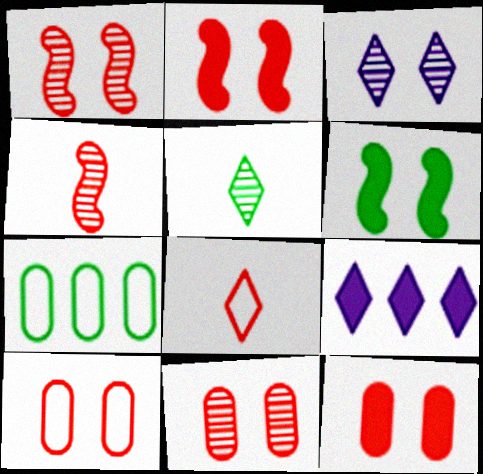[[3, 6, 10], 
[5, 6, 7], 
[10, 11, 12]]